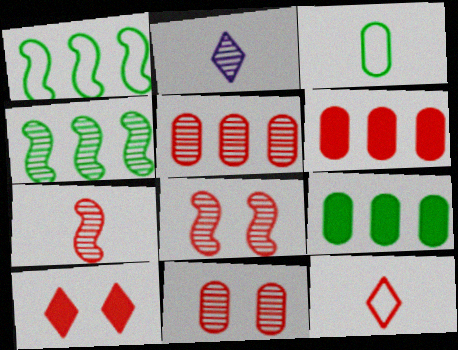[[2, 4, 11], 
[6, 8, 12]]